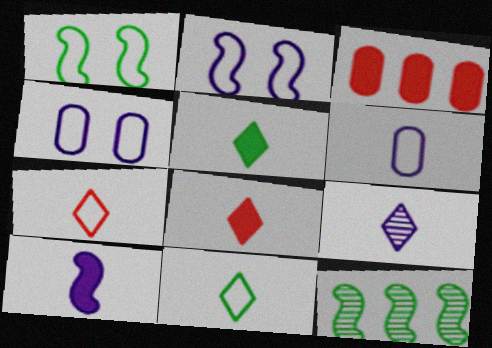[[1, 3, 9], 
[4, 8, 12], 
[5, 7, 9], 
[6, 9, 10], 
[8, 9, 11]]